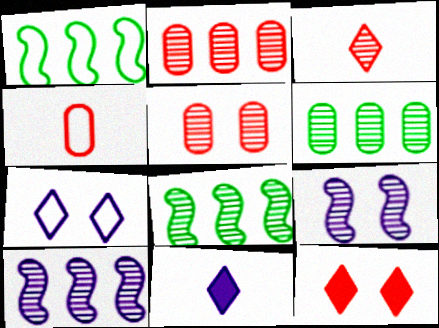[[1, 4, 7], 
[1, 5, 11], 
[3, 6, 9]]